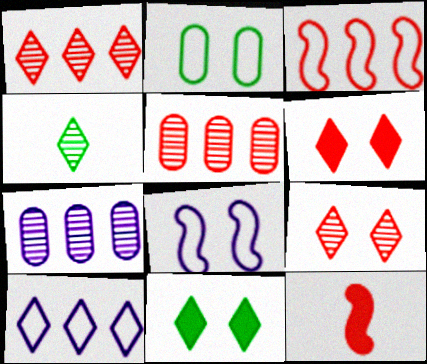[[4, 6, 10]]